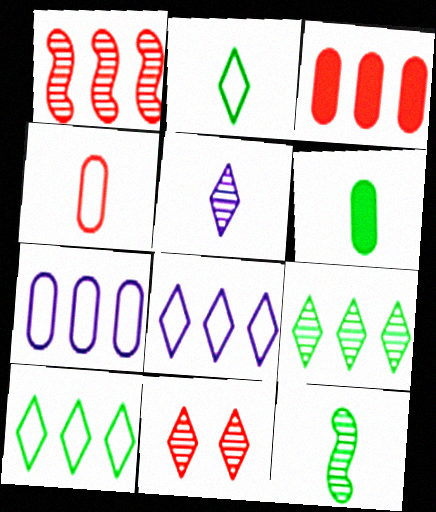[[2, 6, 12], 
[5, 9, 11]]